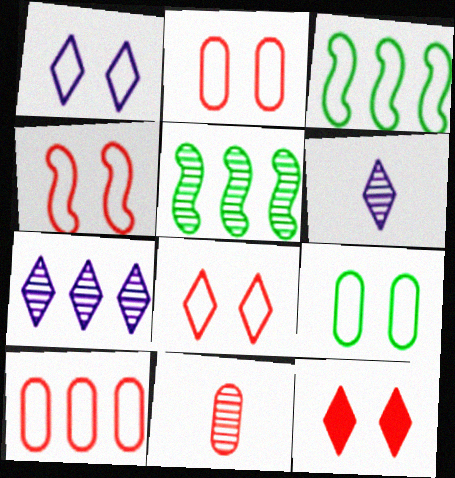[[1, 4, 9], 
[2, 4, 8]]